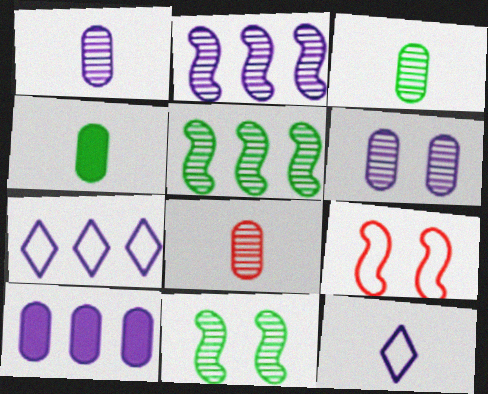[[1, 3, 8], 
[2, 7, 10]]